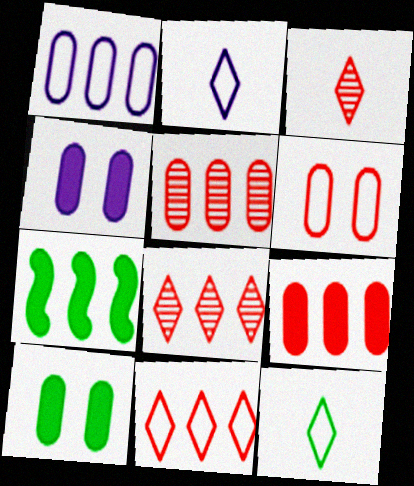[[1, 7, 8]]